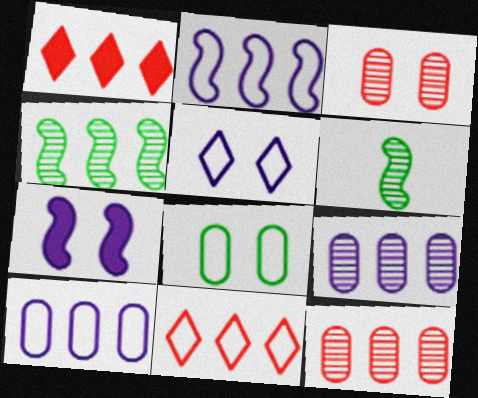[[1, 4, 10]]